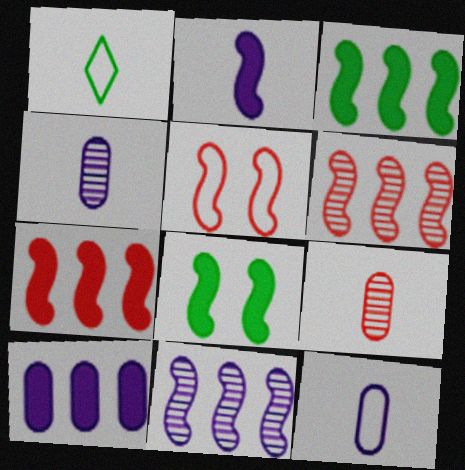[[1, 2, 9], 
[2, 7, 8]]